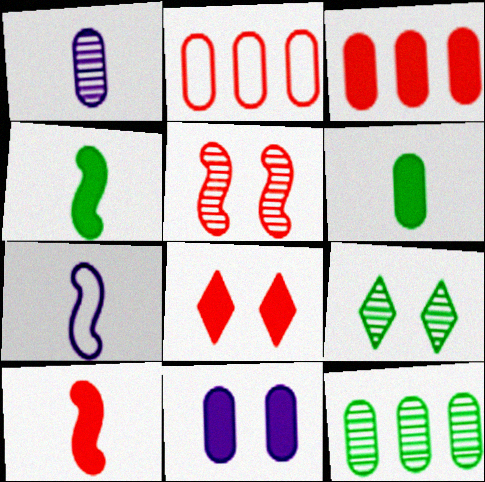[[3, 6, 11], 
[3, 7, 9], 
[3, 8, 10], 
[7, 8, 12]]